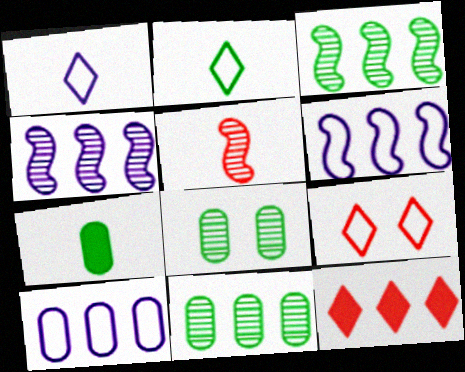[[1, 5, 7], 
[3, 10, 12], 
[4, 7, 9], 
[6, 11, 12]]